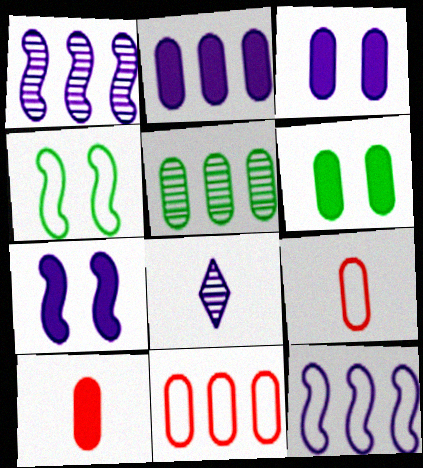[[2, 5, 11], 
[2, 6, 10], 
[3, 5, 9], 
[3, 8, 12]]